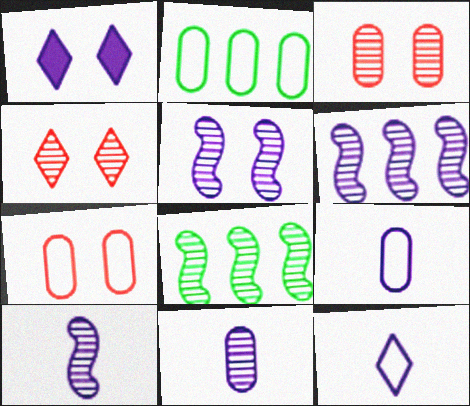[[1, 6, 9], 
[2, 7, 9], 
[4, 8, 11], 
[5, 6, 10]]